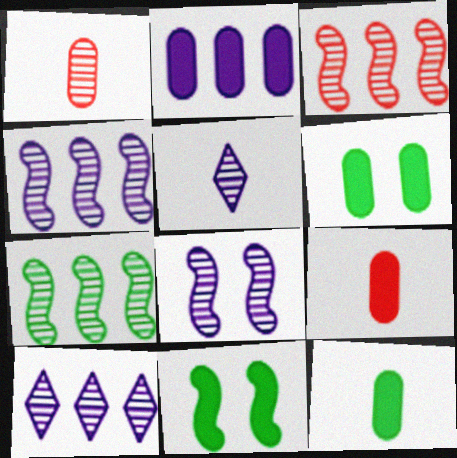[[2, 6, 9], 
[3, 4, 7]]